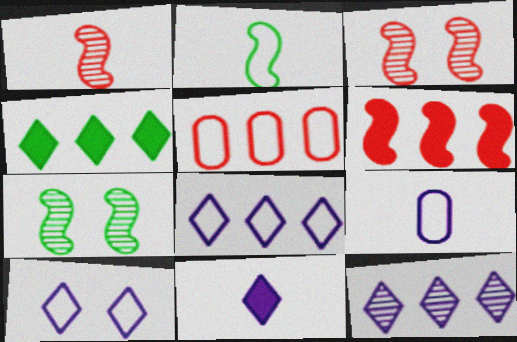[[2, 5, 10], 
[3, 4, 9], 
[5, 7, 11], 
[10, 11, 12]]